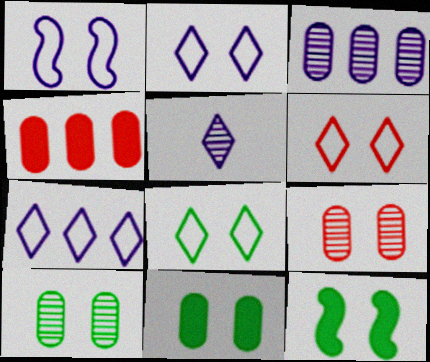[[2, 6, 8], 
[2, 9, 12], 
[8, 10, 12]]